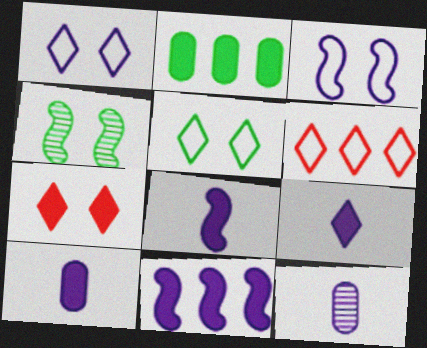[[1, 11, 12], 
[2, 7, 8], 
[4, 6, 10], 
[8, 9, 10]]